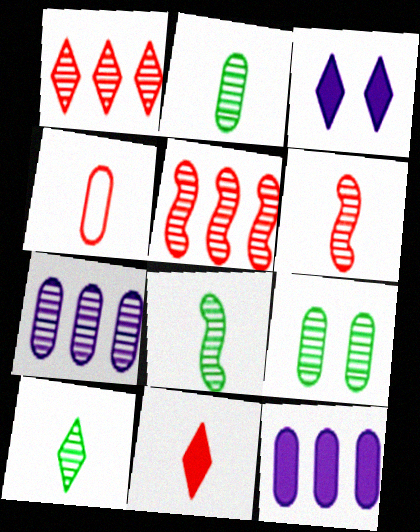[[2, 8, 10], 
[4, 6, 11], 
[4, 9, 12]]